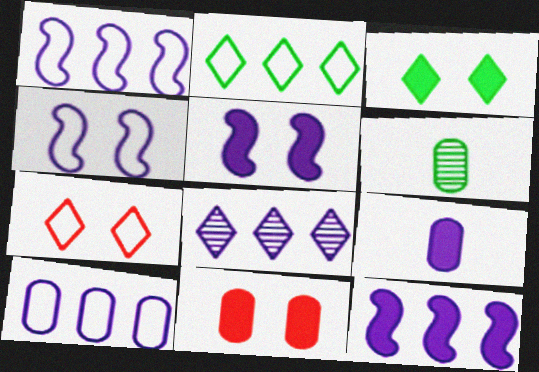[[3, 5, 11], 
[4, 8, 9], 
[6, 7, 12], 
[6, 10, 11], 
[8, 10, 12]]